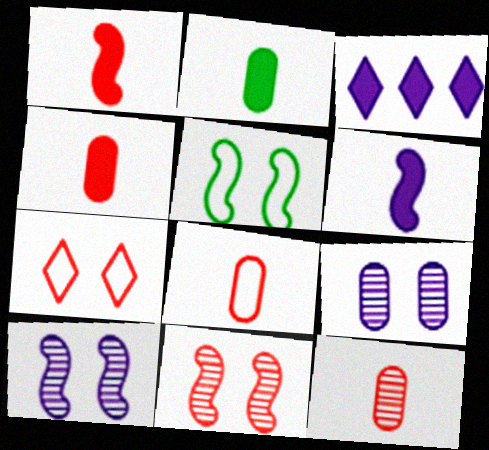[[3, 5, 12], 
[4, 8, 12]]